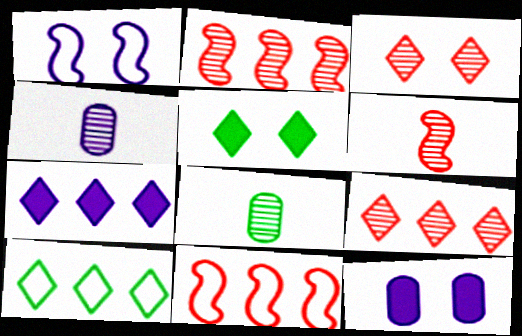[[1, 4, 7], 
[4, 5, 11], 
[6, 10, 12], 
[7, 9, 10]]